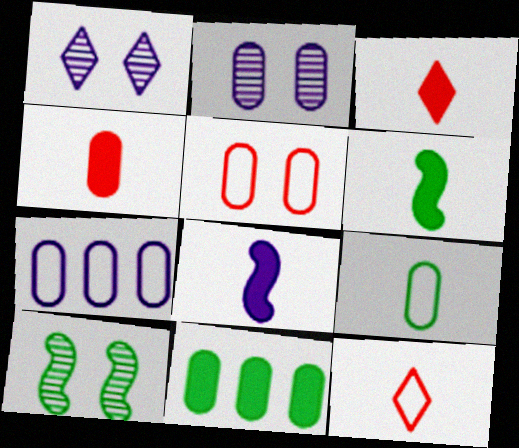[[1, 7, 8], 
[3, 7, 10], 
[5, 7, 9]]